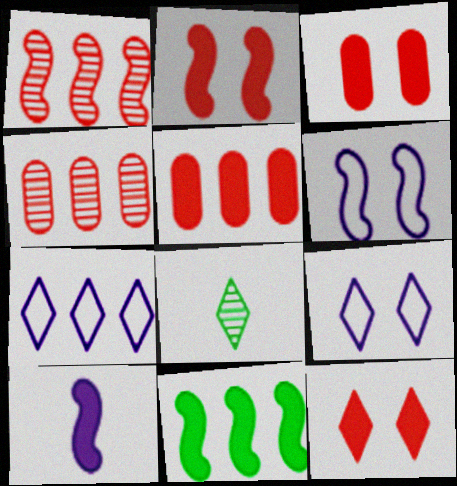[[2, 3, 12], 
[2, 10, 11], 
[4, 7, 11], 
[5, 6, 8], 
[7, 8, 12]]